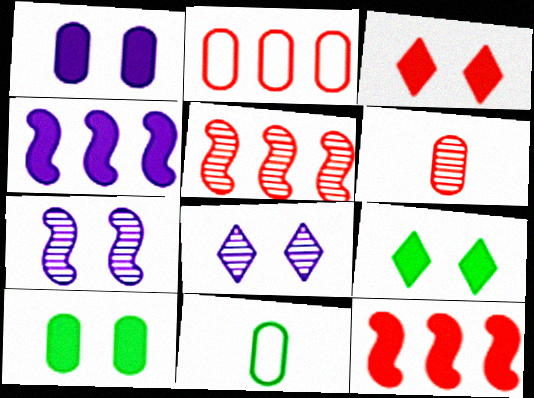[[8, 11, 12]]